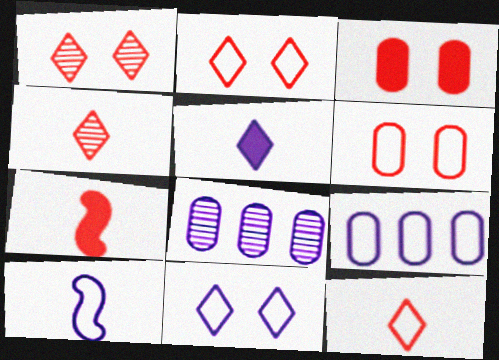[[9, 10, 11]]